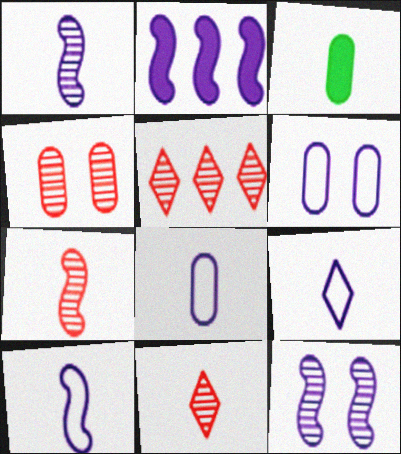[[2, 10, 12], 
[3, 7, 9], 
[3, 10, 11], 
[4, 5, 7], 
[8, 9, 10]]